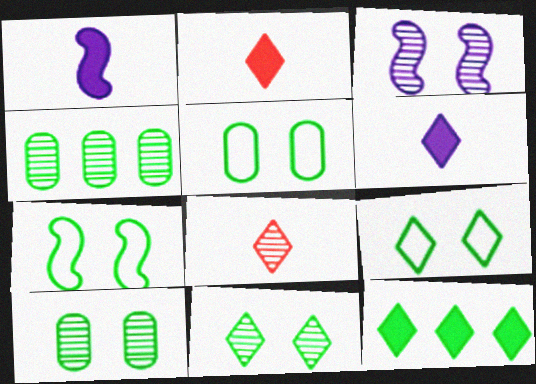[[3, 4, 8], 
[5, 7, 9]]